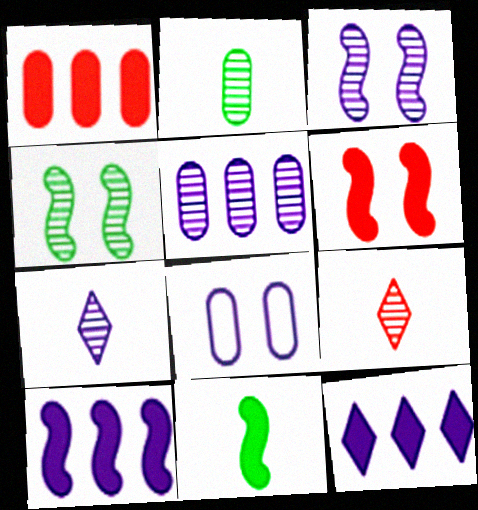[[1, 2, 8], 
[3, 5, 7], 
[4, 5, 9], 
[6, 10, 11], 
[7, 8, 10]]